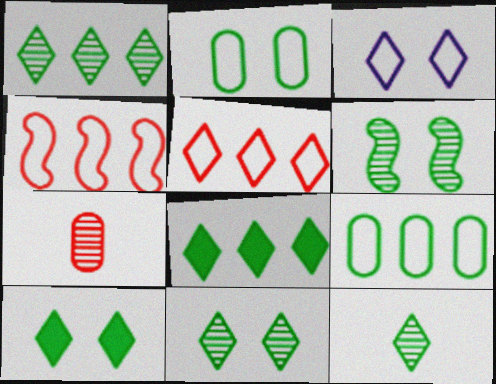[[1, 11, 12], 
[2, 6, 10]]